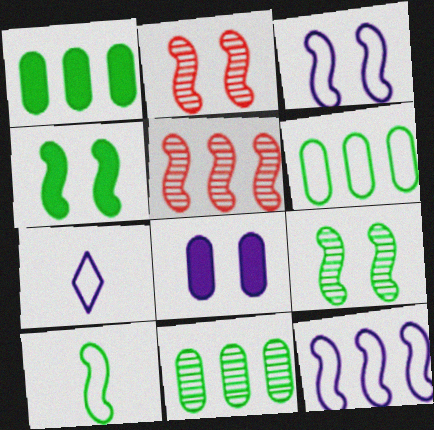[[1, 2, 7], 
[1, 6, 11], 
[2, 3, 4]]